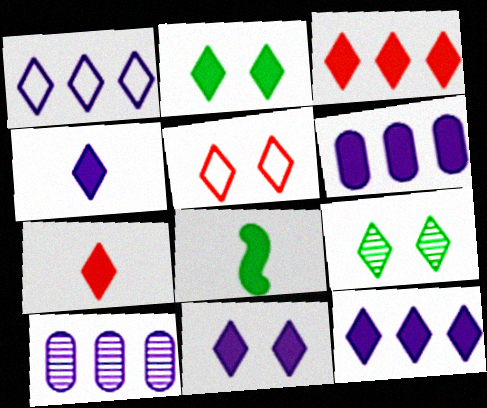[[1, 7, 9], 
[2, 3, 4], 
[2, 7, 12], 
[4, 11, 12], 
[5, 8, 10], 
[5, 9, 11]]